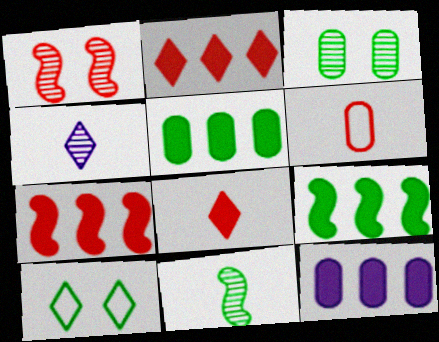[[1, 2, 6], 
[2, 4, 10], 
[2, 9, 12], 
[3, 6, 12], 
[5, 10, 11]]